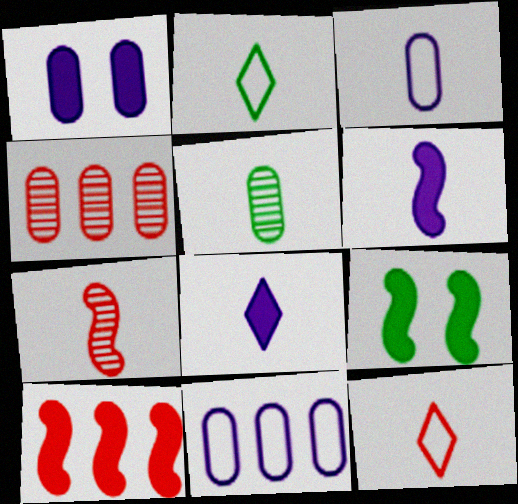[[5, 6, 12], 
[6, 9, 10]]